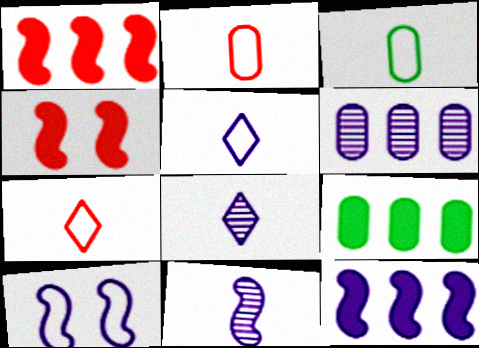[[10, 11, 12]]